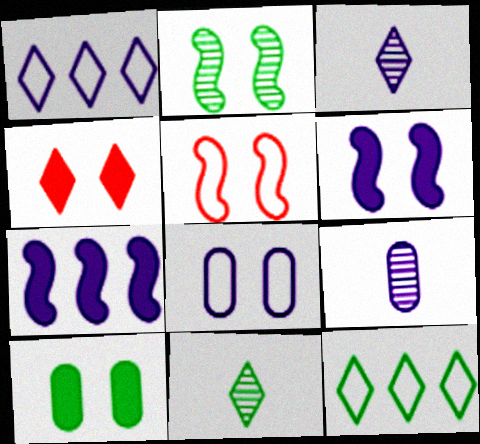[[1, 4, 11], 
[1, 6, 9], 
[2, 4, 8], 
[2, 5, 6], 
[3, 4, 12], 
[3, 7, 8], 
[4, 6, 10]]